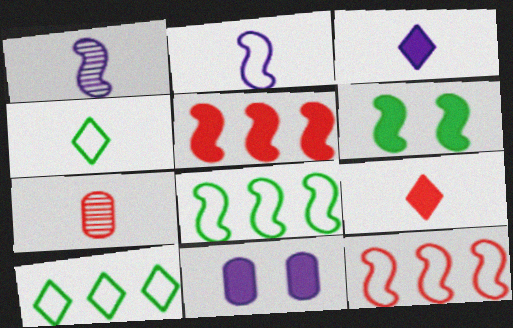[[1, 6, 12]]